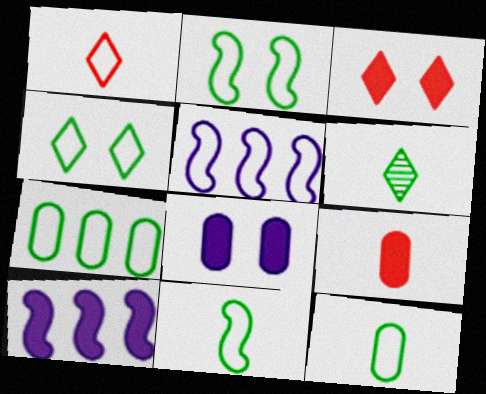[[4, 7, 11]]